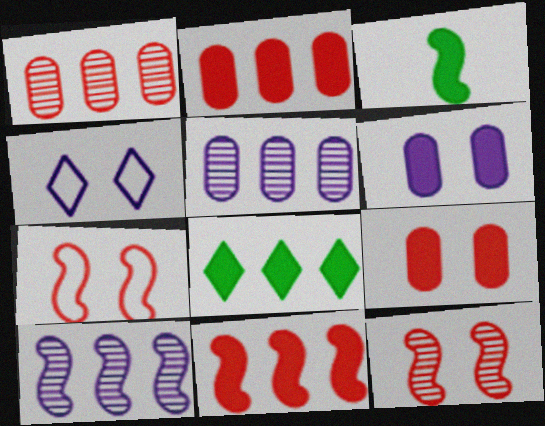[[1, 3, 4], 
[3, 7, 10]]